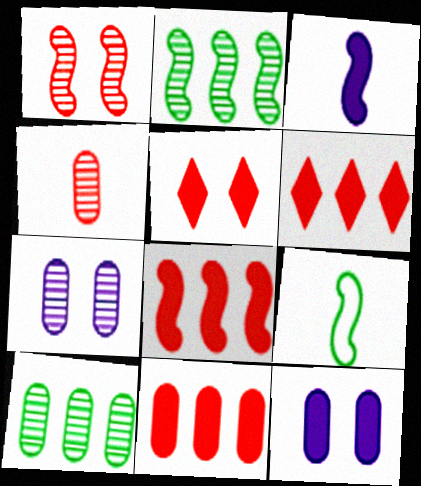[[4, 7, 10], 
[6, 7, 9], 
[6, 8, 11]]